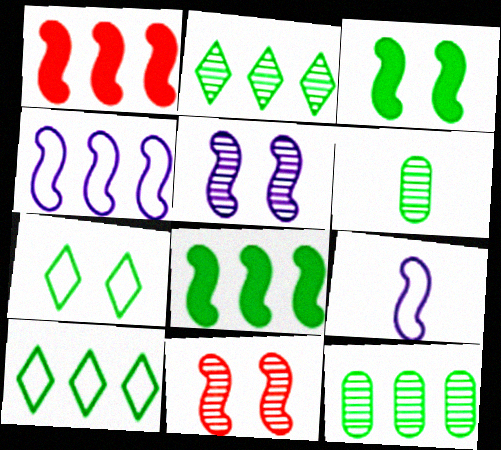[[3, 6, 10], 
[6, 7, 8], 
[8, 9, 11], 
[8, 10, 12]]